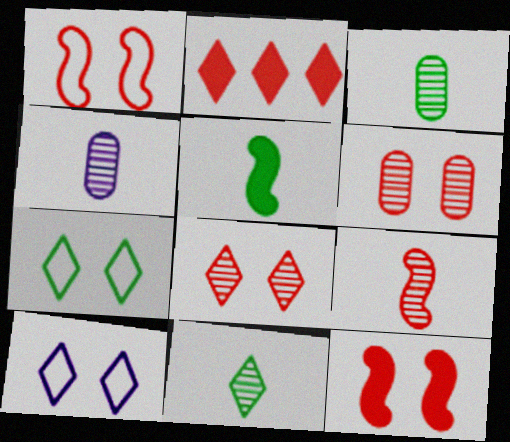[[2, 10, 11], 
[4, 9, 11]]